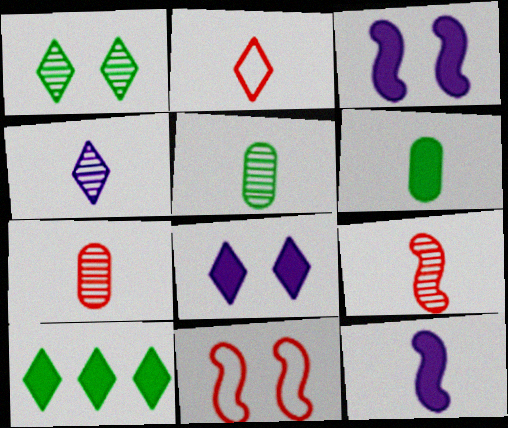[[2, 5, 12], 
[4, 5, 9]]